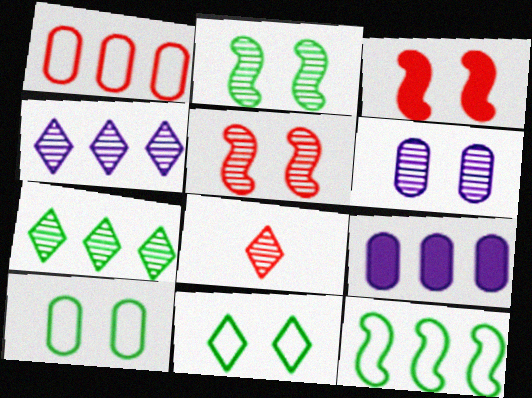[[1, 3, 8], 
[3, 6, 11]]